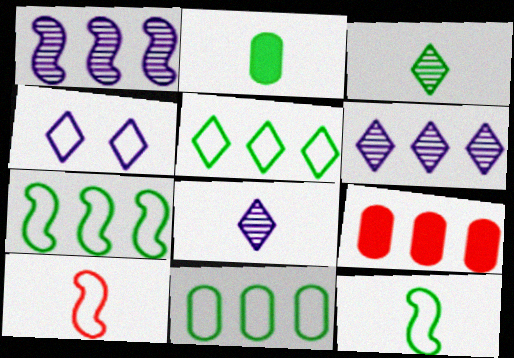[[1, 5, 9], 
[2, 3, 12], 
[2, 8, 10], 
[4, 10, 11], 
[5, 7, 11], 
[6, 7, 9]]